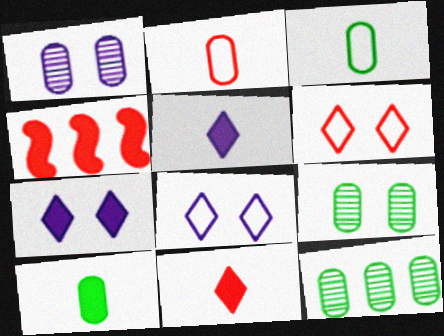[[4, 7, 10]]